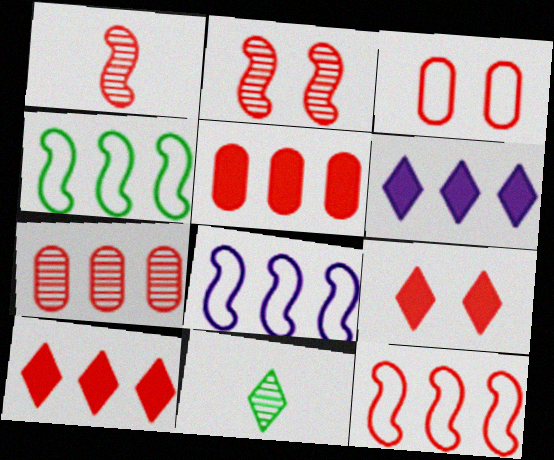[[1, 3, 10], 
[2, 3, 9], 
[4, 6, 7], 
[4, 8, 12], 
[7, 10, 12]]